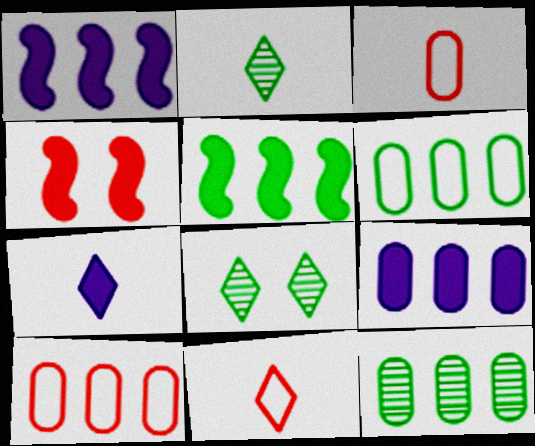[[1, 3, 8], 
[2, 7, 11], 
[9, 10, 12]]